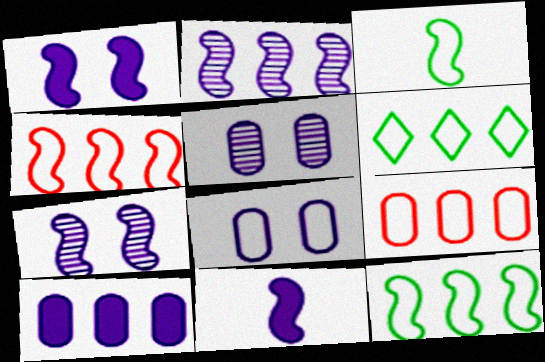[]